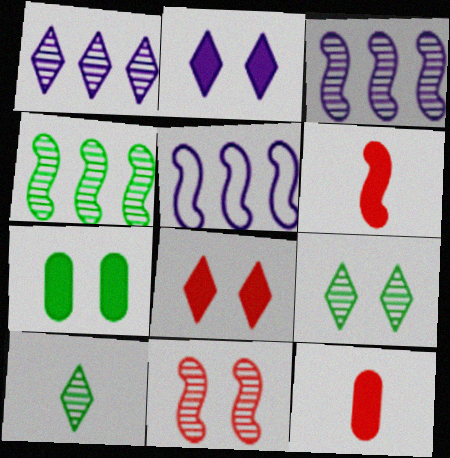[[5, 9, 12]]